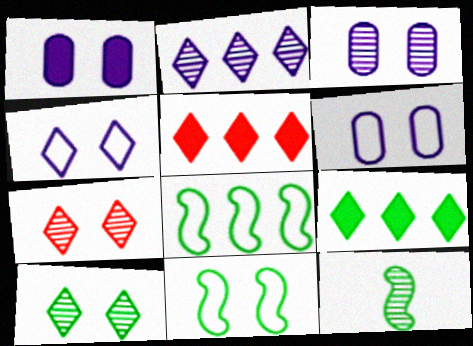[[1, 3, 6], 
[1, 7, 11], 
[5, 6, 12]]